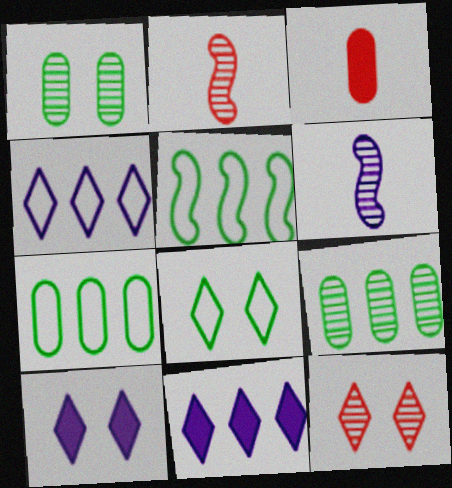[[2, 7, 10], 
[6, 9, 12], 
[8, 10, 12]]